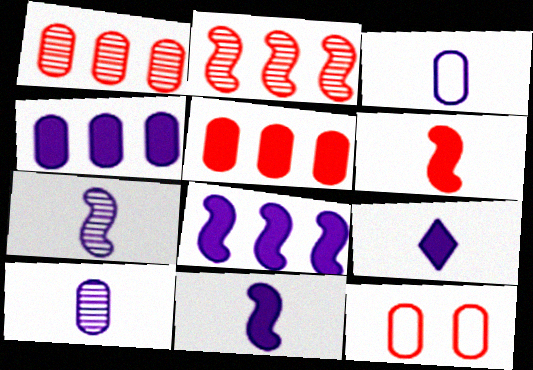[[3, 7, 9]]